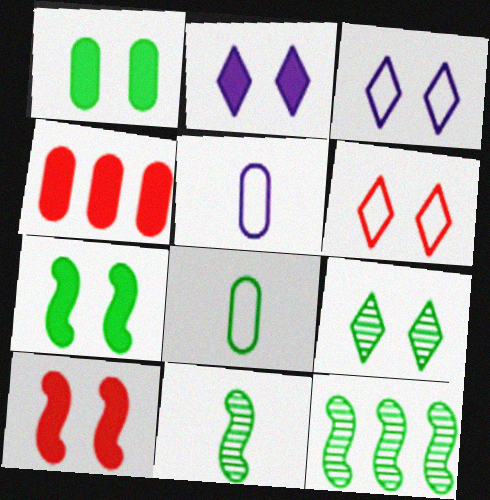[[1, 2, 10], 
[2, 6, 9], 
[3, 4, 11]]